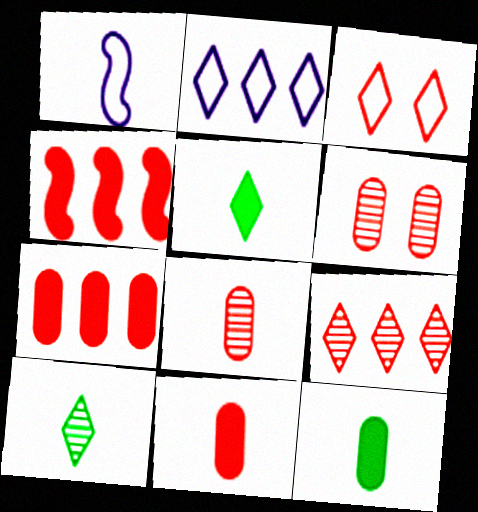[[1, 5, 8], 
[1, 10, 11], 
[3, 4, 8]]